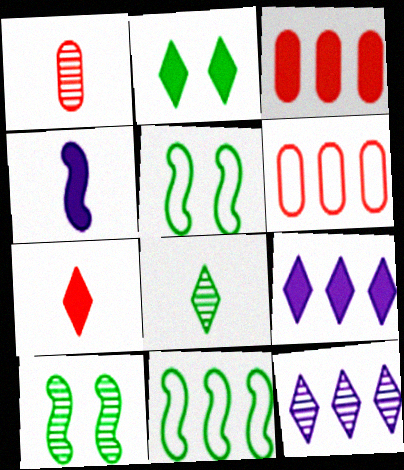[[1, 5, 9], 
[1, 10, 12], 
[2, 3, 4], 
[2, 7, 9], 
[3, 11, 12]]